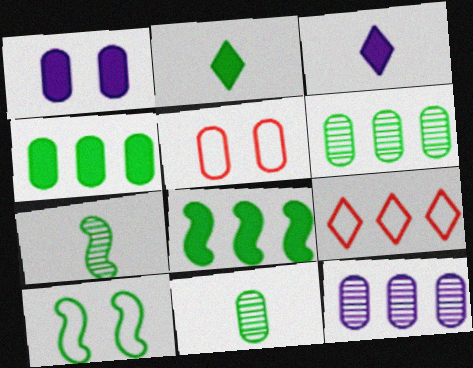[[1, 7, 9], 
[2, 6, 10], 
[7, 8, 10], 
[8, 9, 12]]